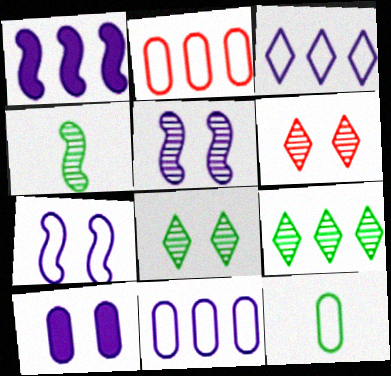[[1, 2, 9], 
[1, 6, 12]]